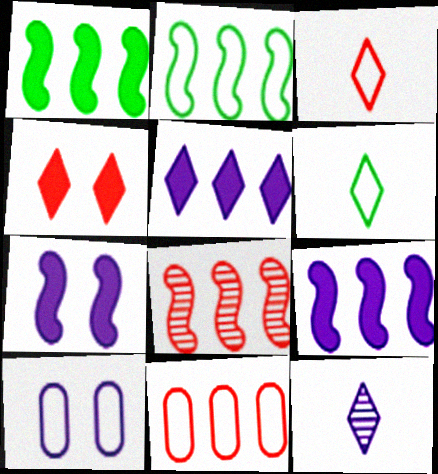[[2, 3, 10], 
[2, 8, 9], 
[9, 10, 12]]